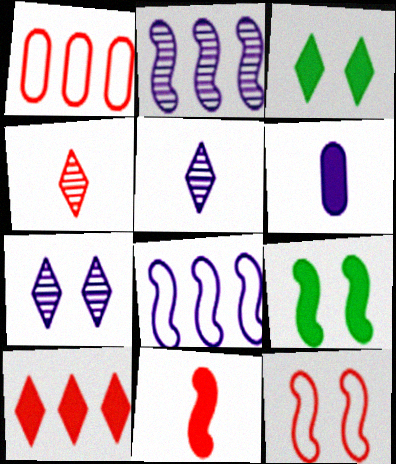[[1, 5, 9], 
[6, 7, 8], 
[6, 9, 10]]